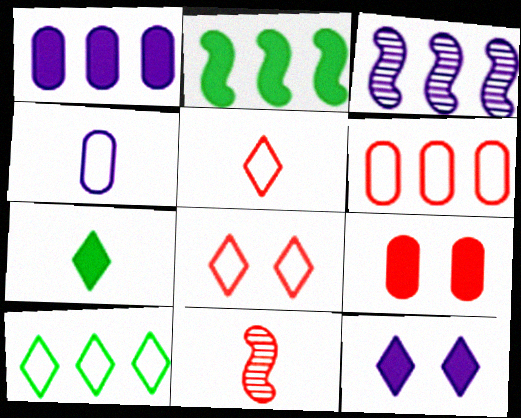[[3, 4, 12], 
[4, 7, 11]]